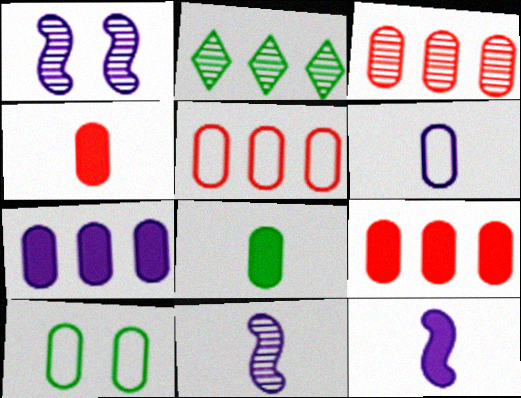[[3, 5, 9], 
[5, 6, 10]]